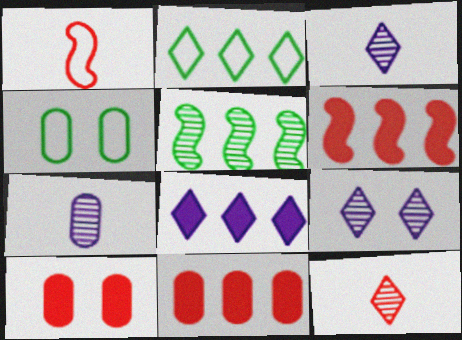[[3, 4, 6], 
[4, 7, 11]]